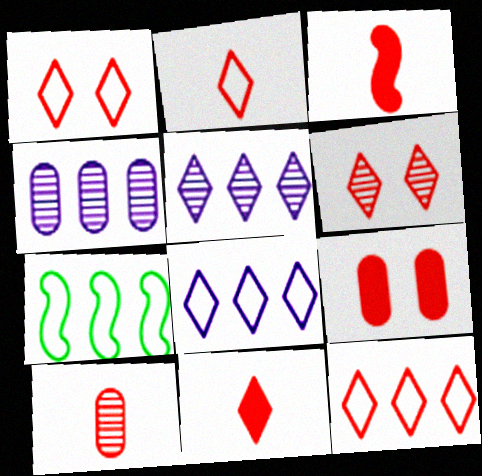[[1, 2, 12], 
[2, 3, 10], 
[6, 11, 12]]